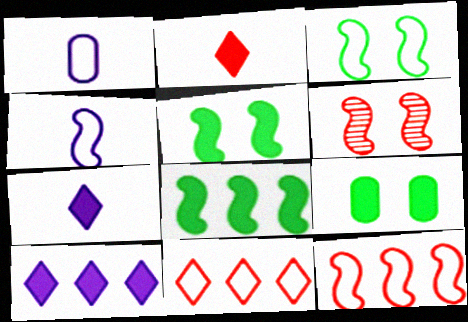[[1, 3, 11], 
[3, 4, 12], 
[4, 6, 8]]